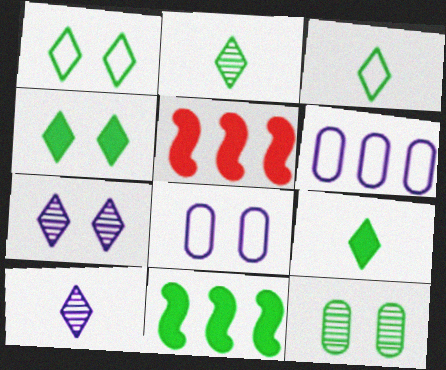[[2, 3, 9], 
[2, 5, 8], 
[3, 11, 12]]